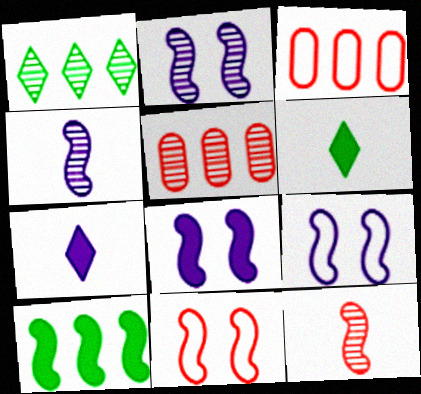[[2, 3, 6], 
[2, 8, 9], 
[4, 10, 11], 
[5, 6, 9], 
[9, 10, 12]]